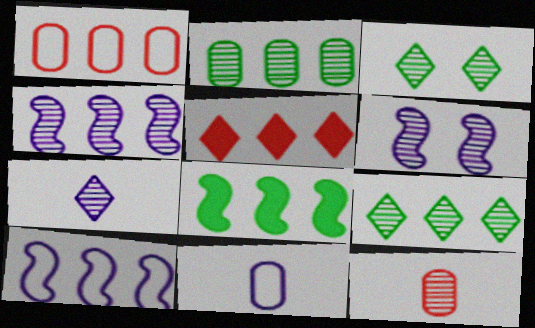[[2, 5, 10], 
[3, 4, 12], 
[6, 9, 12]]